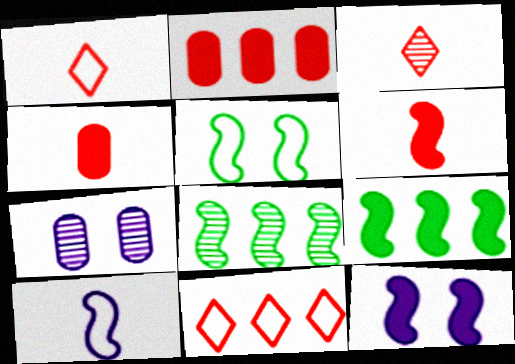[[1, 7, 9], 
[3, 7, 8], 
[6, 9, 12]]